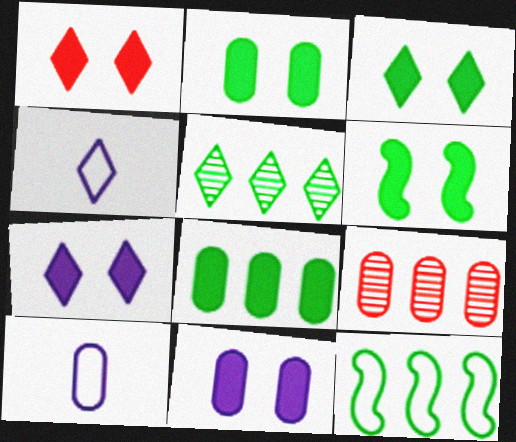[[1, 3, 7], 
[1, 4, 5], 
[1, 6, 11], 
[2, 3, 6], 
[2, 9, 10], 
[4, 6, 9], 
[5, 8, 12]]